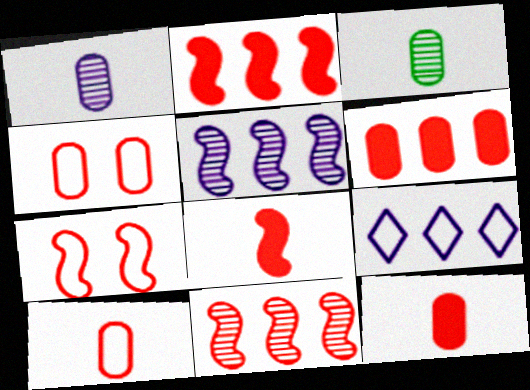[[7, 8, 11]]